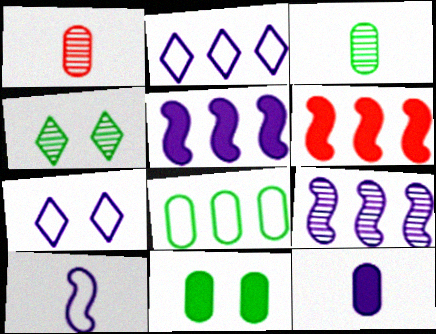[[1, 4, 9], 
[3, 6, 7], 
[3, 8, 11], 
[7, 9, 12]]